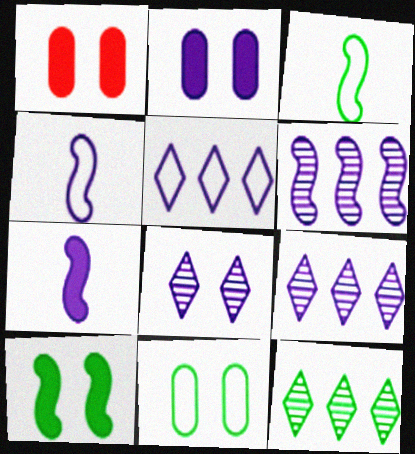[[1, 3, 9], 
[1, 4, 12], 
[2, 4, 9]]